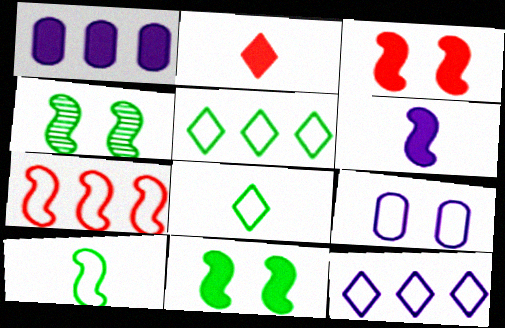[[1, 2, 11], 
[4, 6, 7], 
[7, 8, 9]]